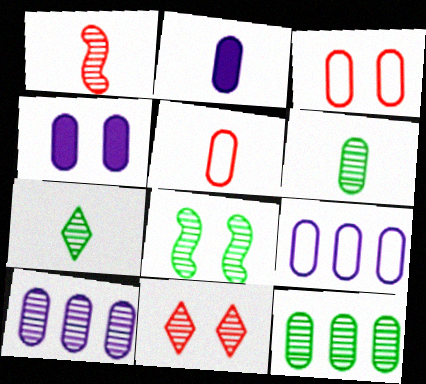[[2, 3, 12], 
[2, 5, 6], 
[4, 5, 12], 
[7, 8, 12]]